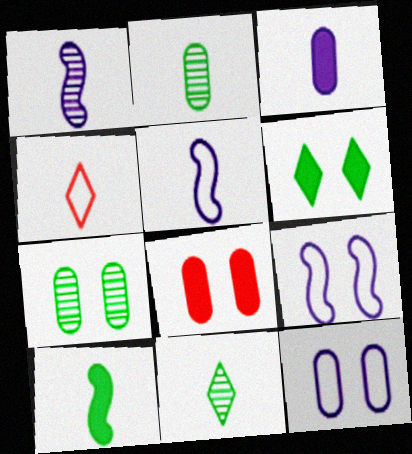[[7, 8, 12]]